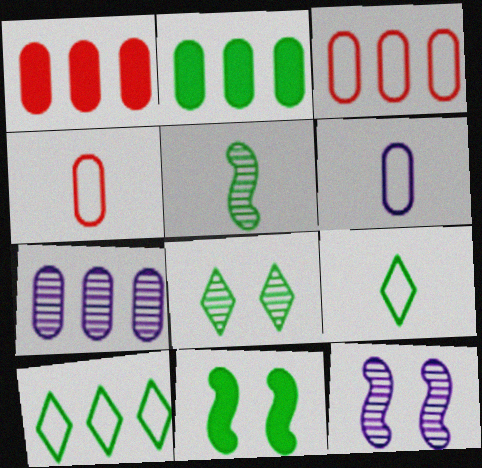[[1, 9, 12], 
[2, 3, 7]]